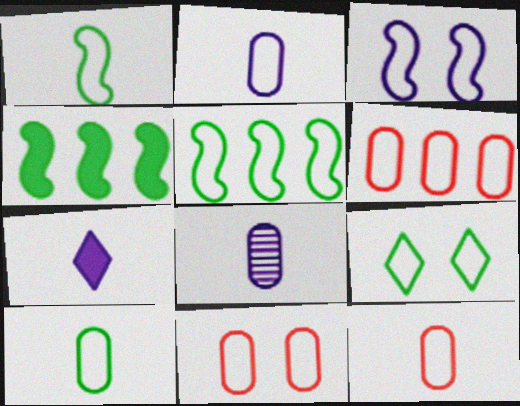[[2, 10, 12], 
[3, 9, 11], 
[5, 9, 10], 
[6, 11, 12]]